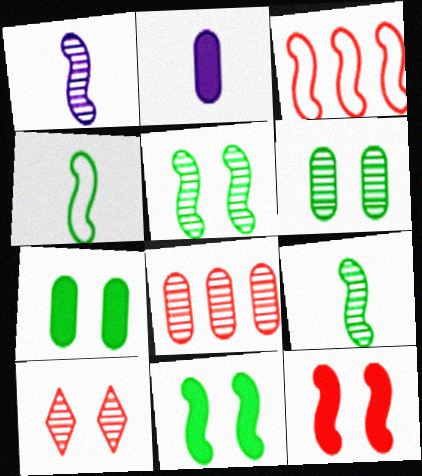[[1, 3, 11]]